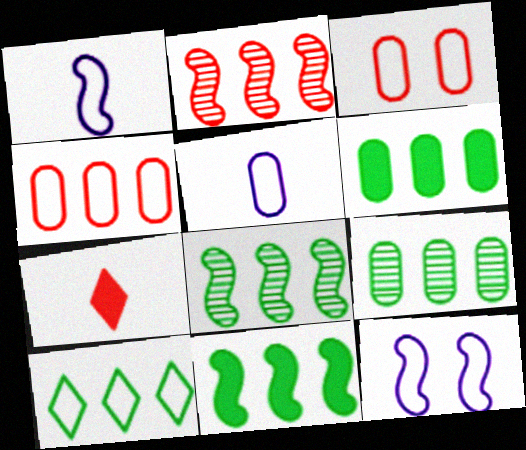[[1, 3, 10], 
[2, 3, 7], 
[6, 8, 10], 
[7, 9, 12], 
[9, 10, 11]]